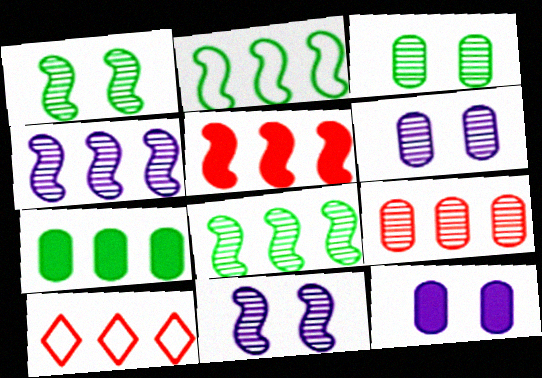[[2, 4, 5], 
[4, 7, 10], 
[5, 9, 10]]